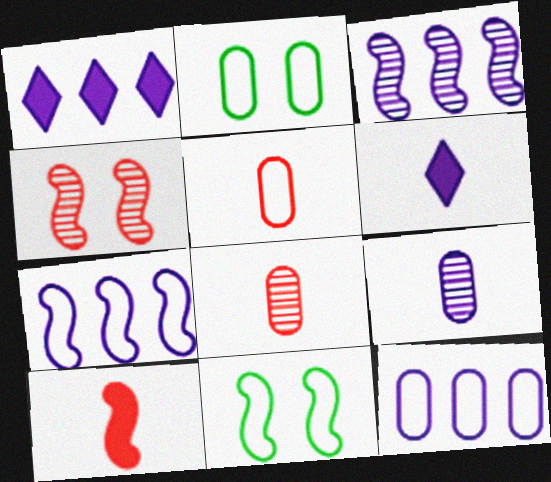[[1, 3, 12], 
[1, 8, 11], 
[2, 5, 12], 
[3, 10, 11]]